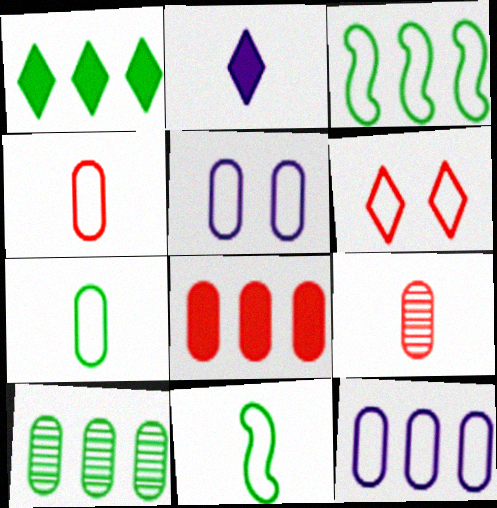[[1, 3, 10], 
[2, 9, 11], 
[6, 11, 12], 
[8, 10, 12]]